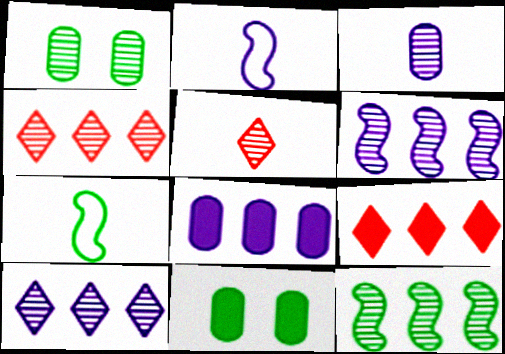[[1, 2, 9], 
[1, 5, 6], 
[2, 4, 11]]